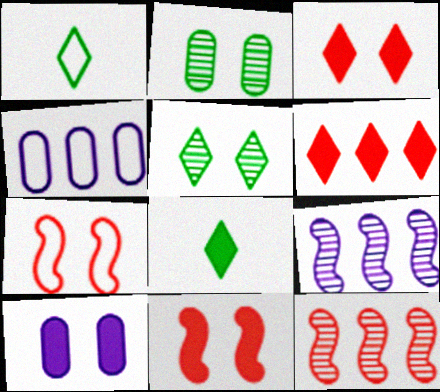[[1, 4, 7], 
[1, 10, 12], 
[5, 7, 10]]